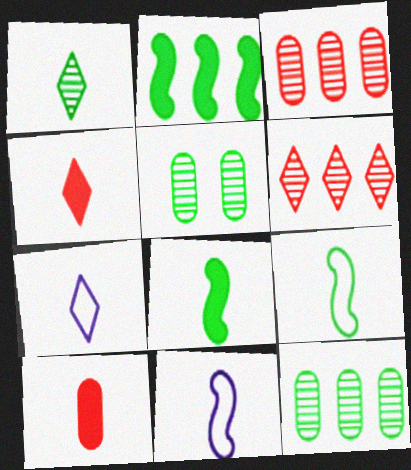[[1, 4, 7], 
[1, 10, 11]]